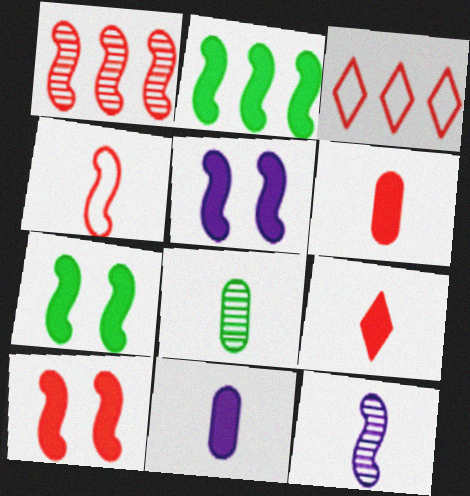[[1, 4, 10], 
[3, 5, 8], 
[5, 7, 10]]